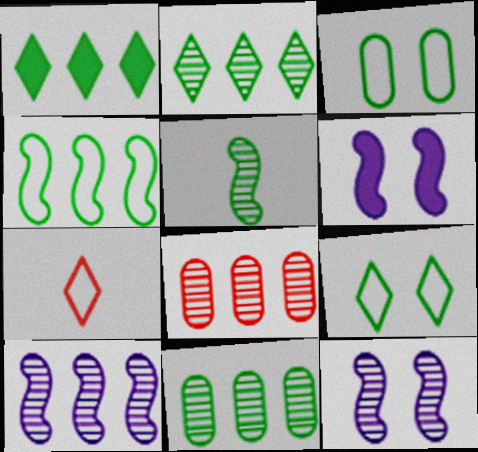[[1, 3, 5], 
[1, 4, 11], 
[2, 8, 10], 
[6, 7, 11]]